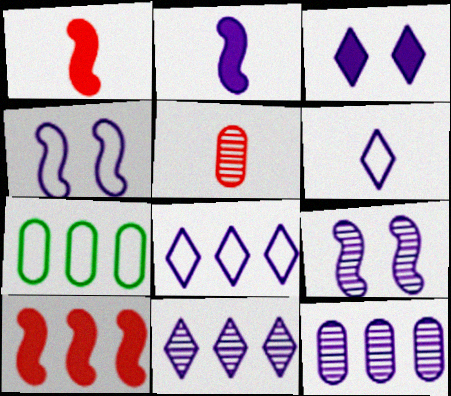[[3, 6, 11], 
[7, 10, 11]]